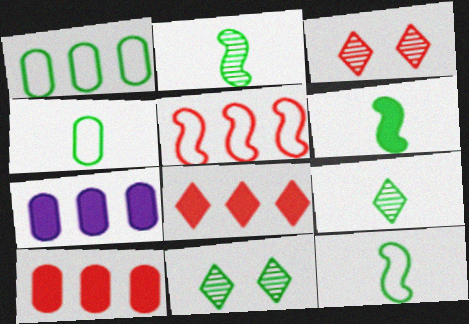[[1, 6, 11], 
[2, 6, 12], 
[3, 7, 12], 
[4, 6, 9]]